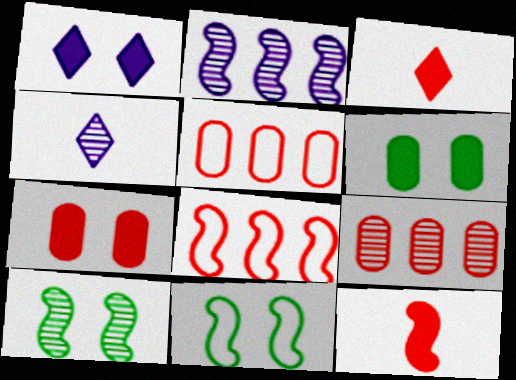[[2, 11, 12], 
[4, 6, 8], 
[4, 9, 10]]